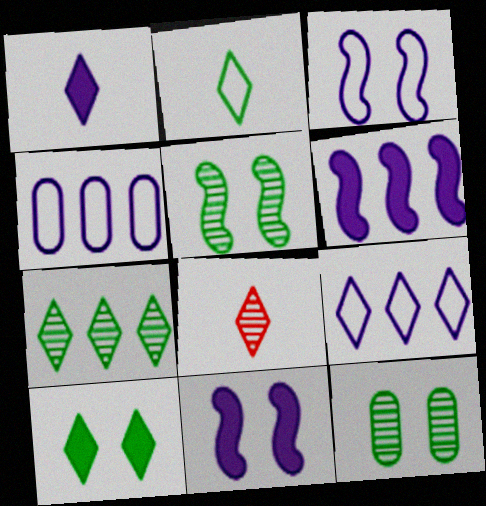[[1, 2, 8], 
[2, 7, 10], 
[8, 9, 10]]